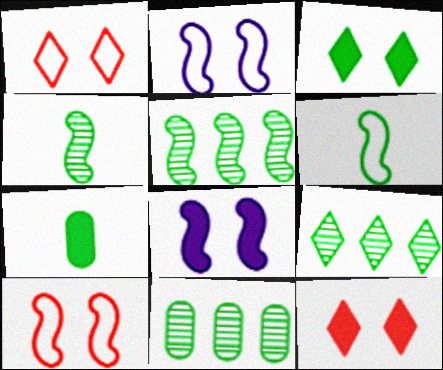[[3, 6, 11], 
[5, 9, 11]]